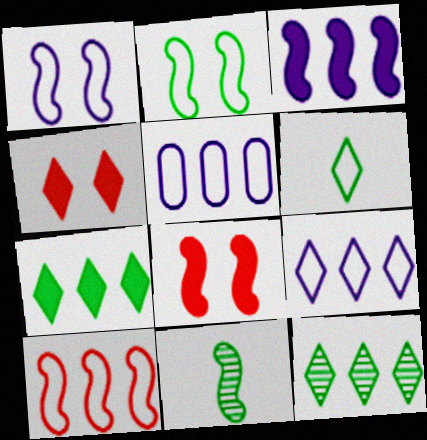[[4, 5, 11]]